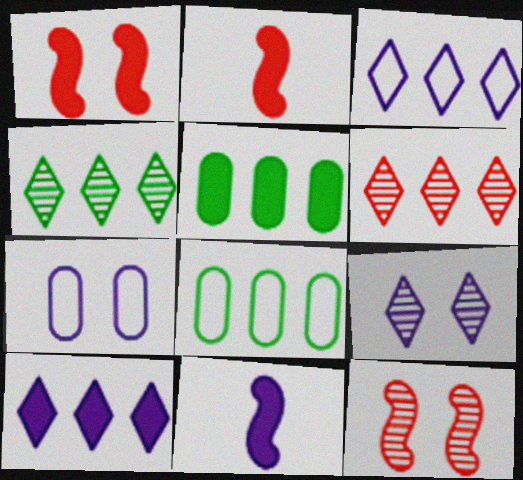[[2, 4, 7], 
[2, 8, 9]]